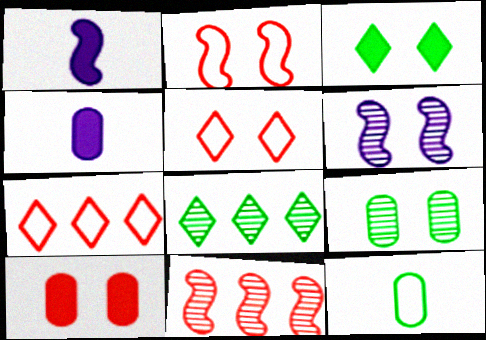[[1, 7, 9], 
[2, 4, 8]]